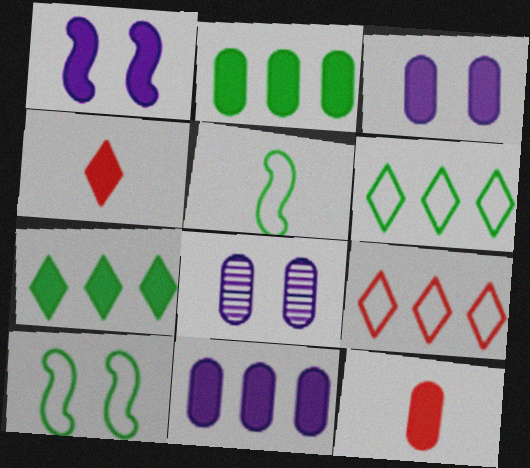[[1, 2, 4], 
[1, 7, 12], 
[2, 3, 12]]